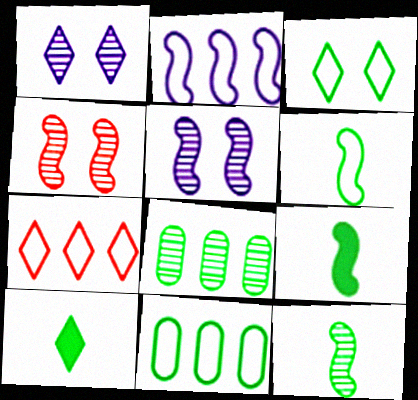[[1, 7, 10], 
[2, 4, 9], 
[2, 7, 11], 
[3, 6, 11], 
[3, 8, 9], 
[6, 9, 12]]